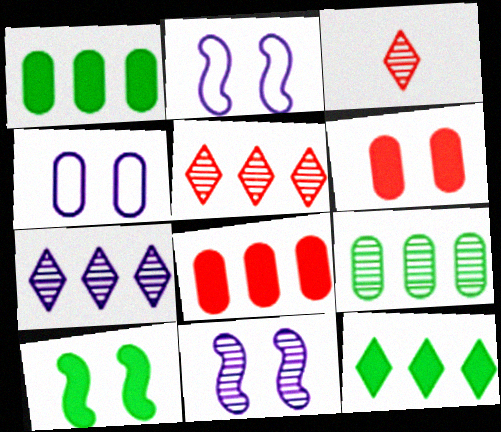[[1, 2, 3], 
[3, 9, 11]]